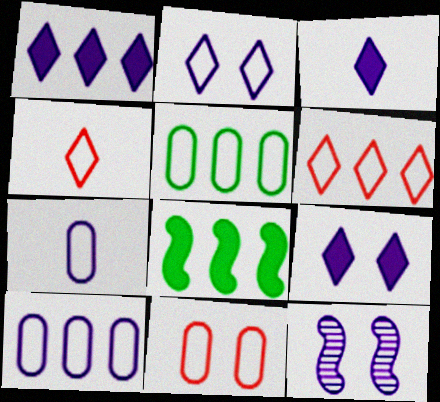[[1, 3, 9], 
[1, 7, 12], 
[3, 10, 12], 
[5, 7, 11]]